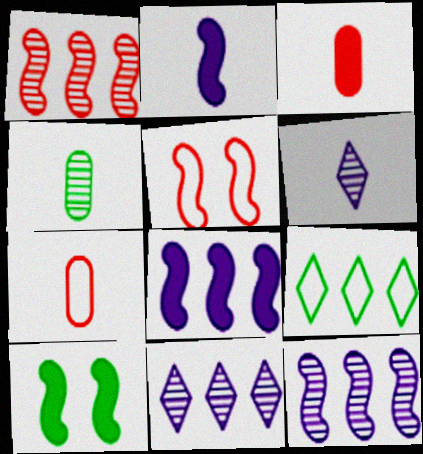[[4, 9, 10], 
[7, 10, 11]]